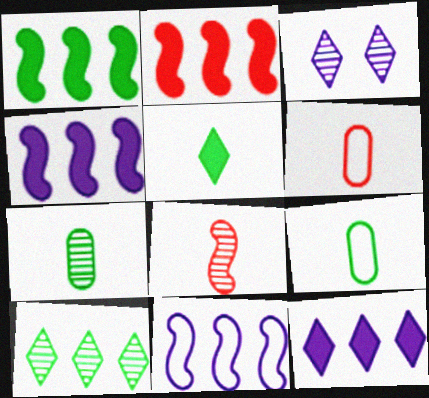[[1, 2, 4], 
[1, 3, 6], 
[2, 3, 9]]